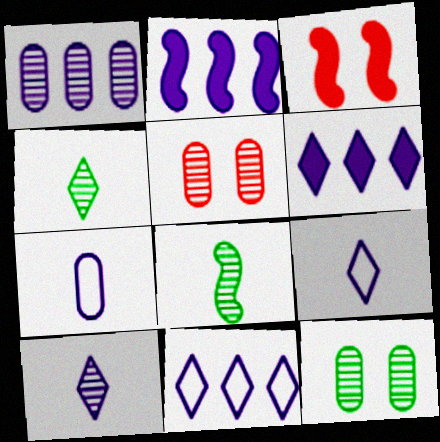[[1, 2, 11]]